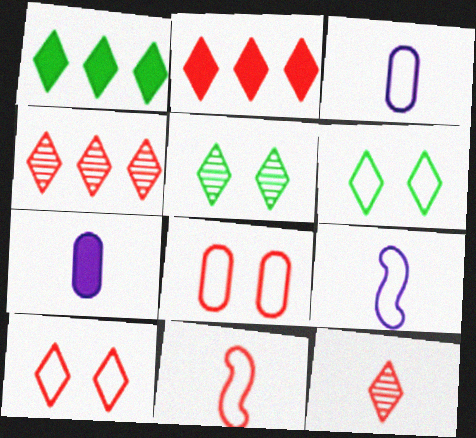[[2, 10, 12]]